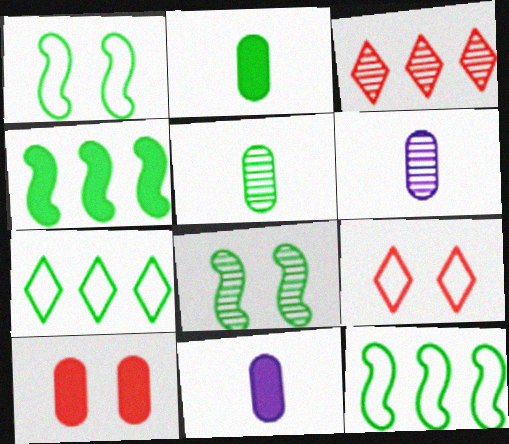[[1, 3, 11], 
[2, 7, 8], 
[3, 6, 8], 
[4, 6, 9]]